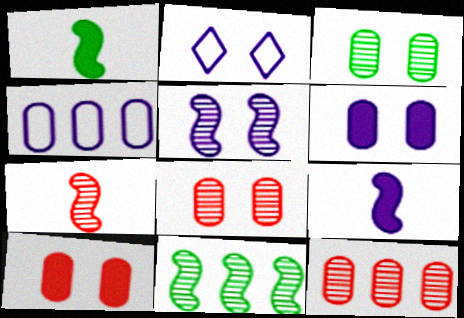[[1, 2, 12], 
[2, 5, 6], 
[5, 7, 11]]